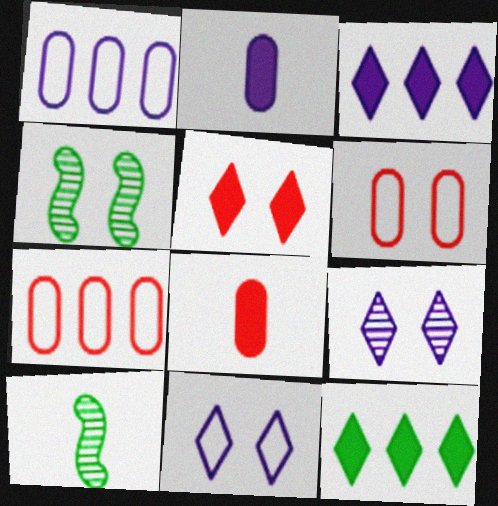[[1, 5, 10], 
[3, 6, 10]]